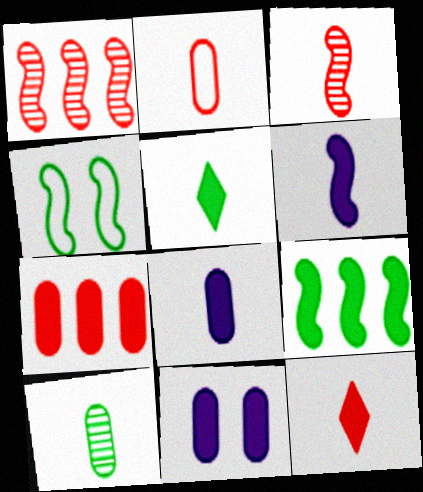[[1, 4, 6], 
[2, 3, 12], 
[2, 8, 10], 
[9, 11, 12]]